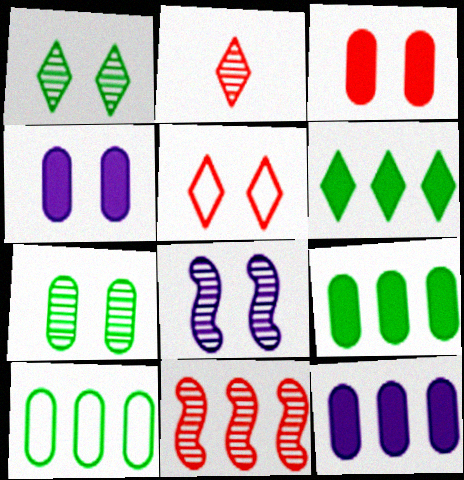[]